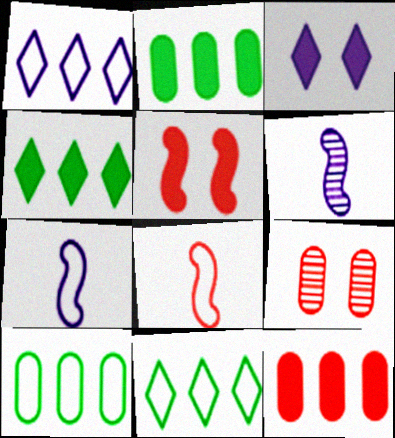[[4, 7, 9]]